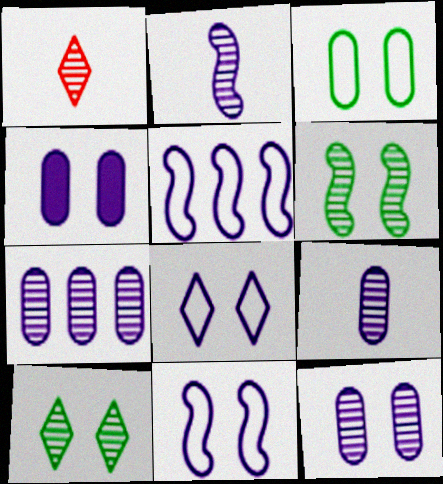[[1, 6, 7], 
[7, 9, 12]]